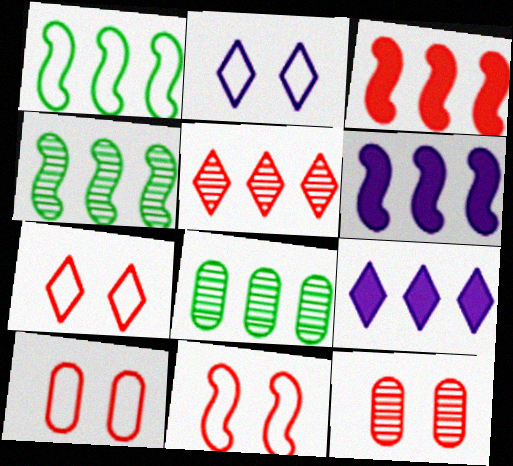[[7, 10, 11]]